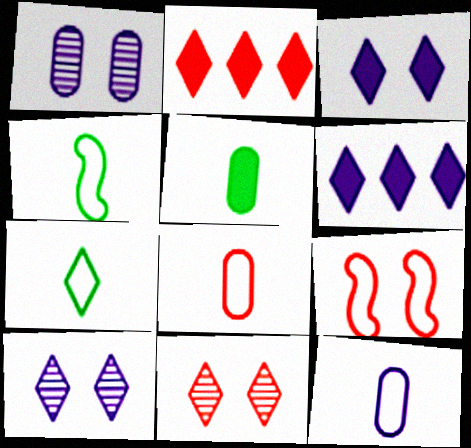[[1, 2, 4], 
[2, 7, 10], 
[6, 7, 11]]